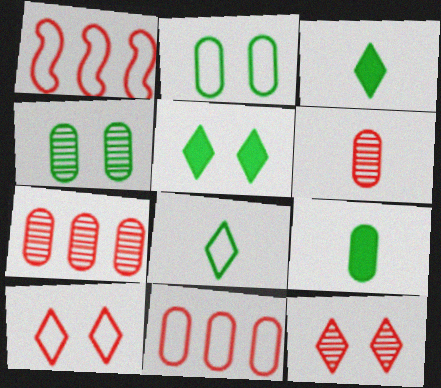[]